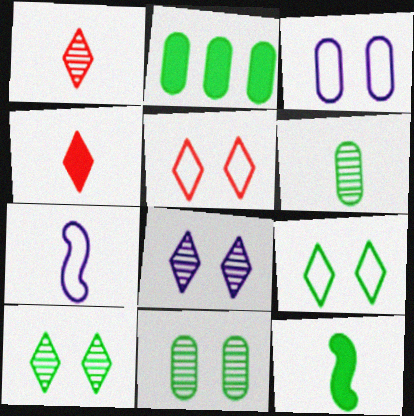[[4, 6, 7]]